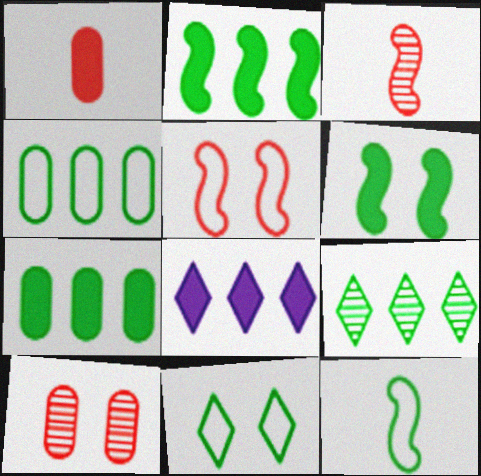[[1, 6, 8], 
[2, 4, 9], 
[4, 11, 12], 
[8, 10, 12]]